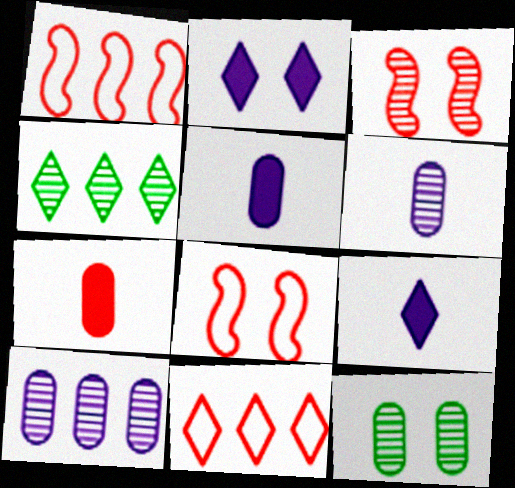[[1, 9, 12], 
[2, 8, 12], 
[3, 4, 6], 
[3, 7, 11], 
[4, 5, 8]]